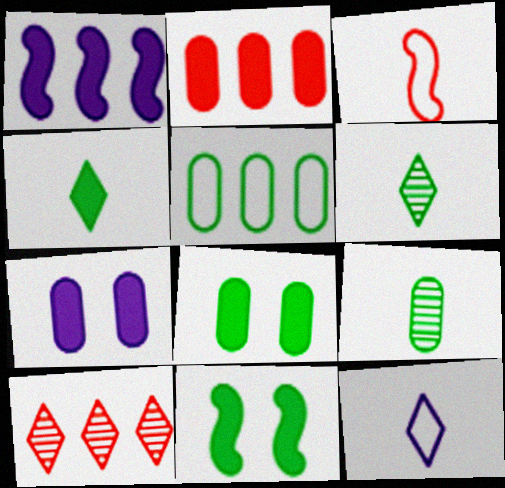[[1, 5, 10], 
[5, 6, 11], 
[5, 8, 9]]